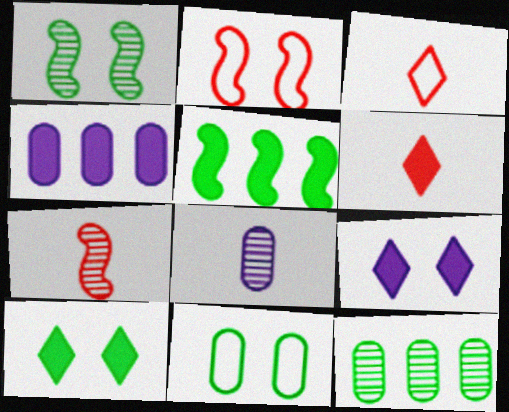[[1, 3, 4], 
[1, 10, 11]]